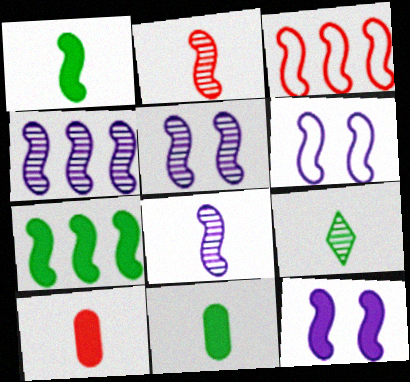[[1, 3, 5], 
[2, 6, 7], 
[3, 4, 7], 
[4, 5, 8], 
[5, 6, 12]]